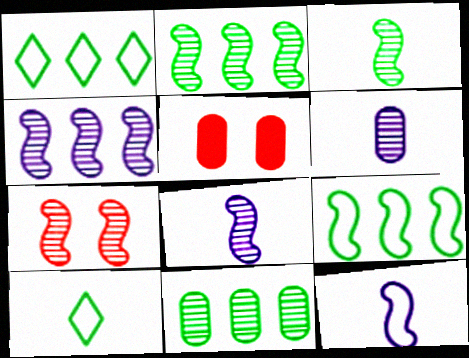[[1, 5, 8], 
[2, 7, 8], 
[3, 4, 7], 
[4, 5, 10]]